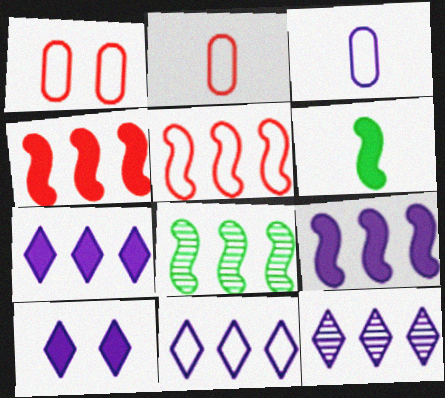[[1, 6, 12], 
[2, 8, 10], 
[5, 8, 9], 
[7, 11, 12]]